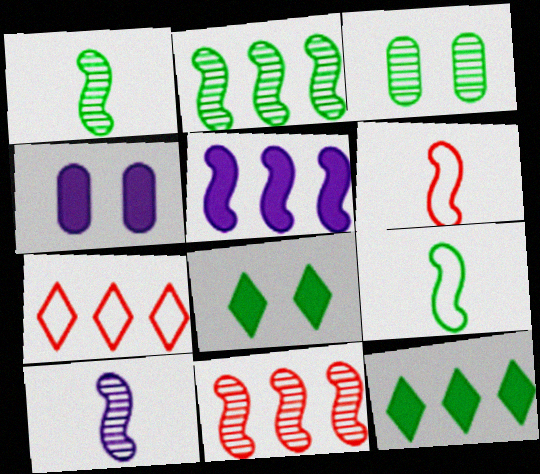[[1, 4, 7], 
[3, 9, 12]]